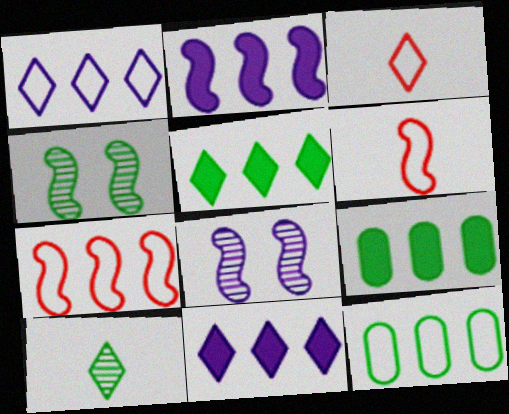[[1, 7, 12], 
[2, 4, 6], 
[3, 8, 9]]